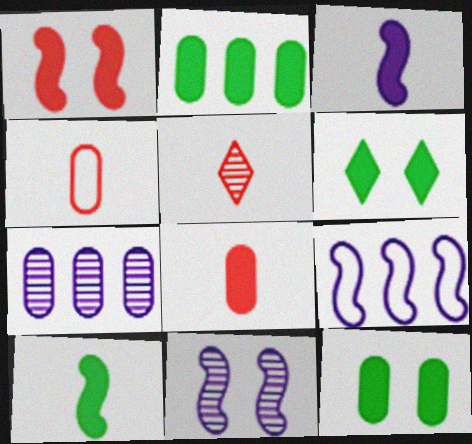[[2, 6, 10], 
[3, 9, 11], 
[4, 7, 12], 
[5, 9, 12]]